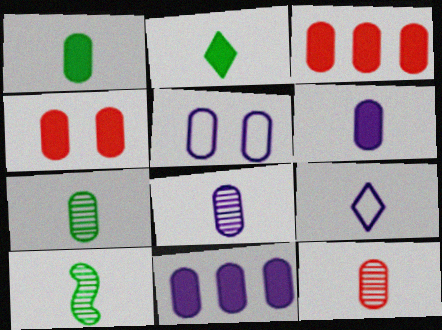[[1, 4, 11], 
[3, 5, 7], 
[5, 8, 11], 
[7, 8, 12]]